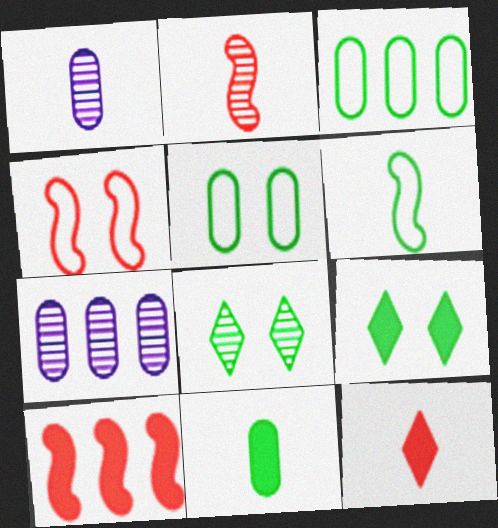[[1, 6, 12], 
[2, 4, 10], 
[2, 7, 8]]